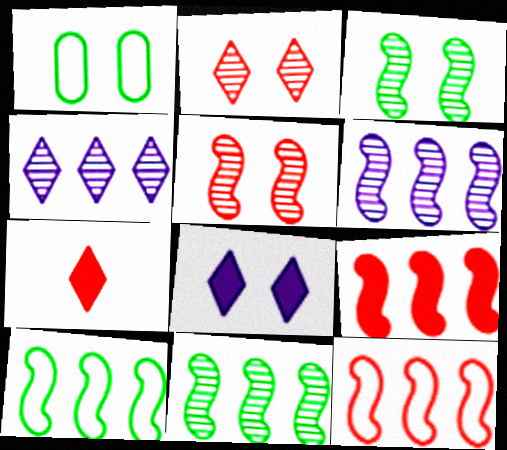[[1, 5, 8], 
[1, 6, 7], 
[6, 9, 10]]